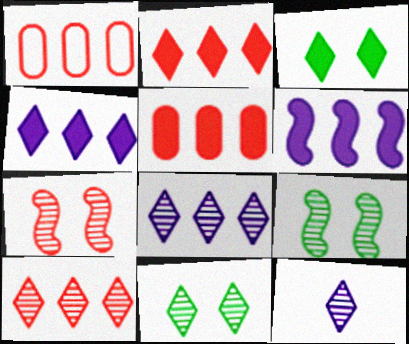[[10, 11, 12]]